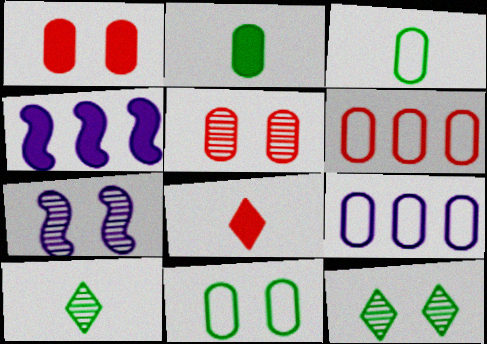[[2, 5, 9], 
[5, 7, 12]]